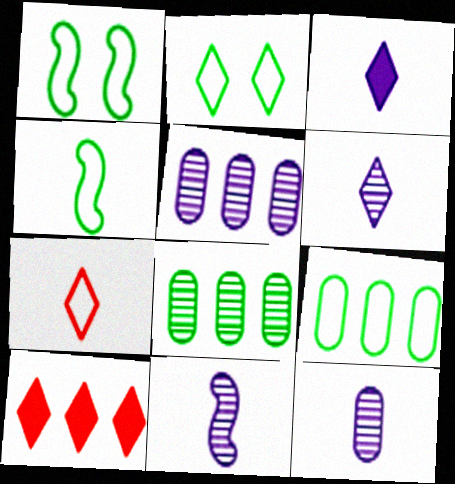[[1, 10, 12], 
[2, 4, 9], 
[2, 6, 10], 
[6, 11, 12]]